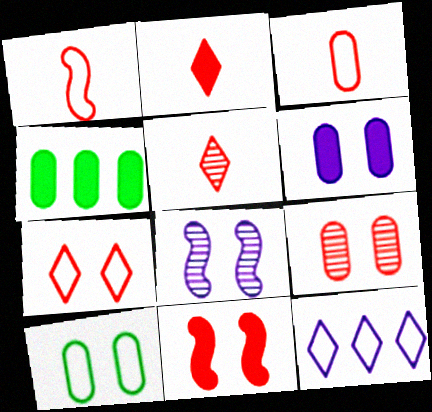[[1, 10, 12], 
[6, 9, 10], 
[7, 9, 11]]